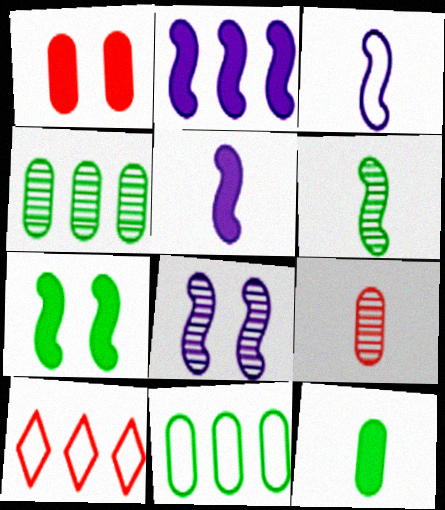[[2, 3, 8], 
[2, 4, 10], 
[8, 10, 12]]